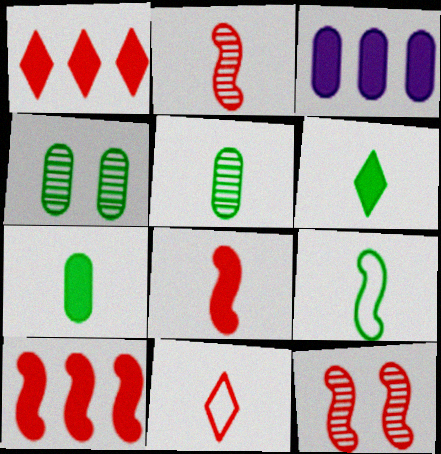[[5, 6, 9]]